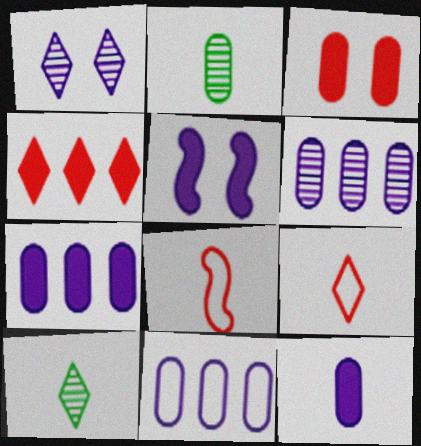[[2, 3, 11], 
[6, 7, 11], 
[8, 10, 12]]